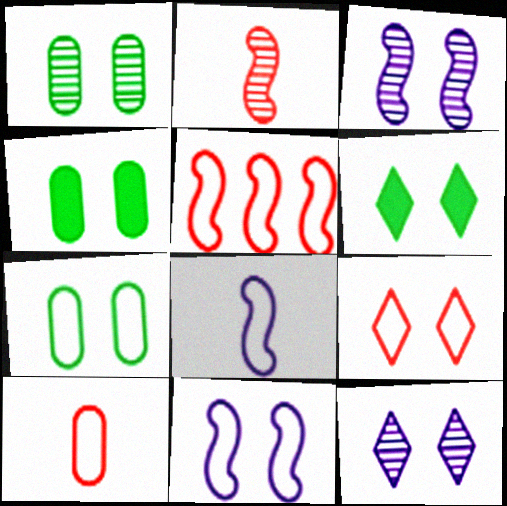[[1, 4, 7], 
[3, 4, 9], 
[5, 9, 10], 
[6, 9, 12], 
[7, 9, 11]]